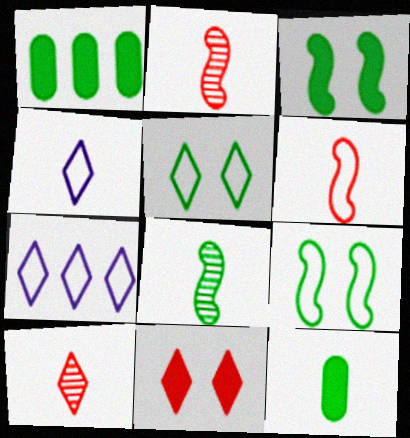[[1, 5, 8], 
[2, 4, 12]]